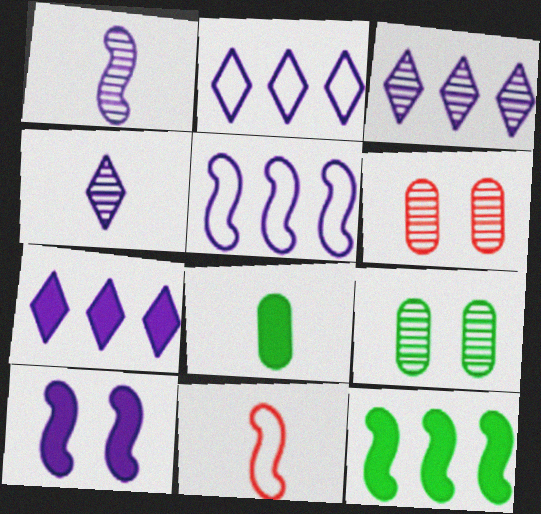[[1, 5, 10], 
[2, 3, 7], 
[4, 8, 11], 
[7, 9, 11]]